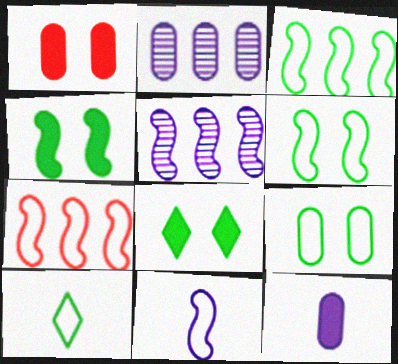[[1, 5, 10], 
[3, 9, 10], 
[6, 7, 11]]